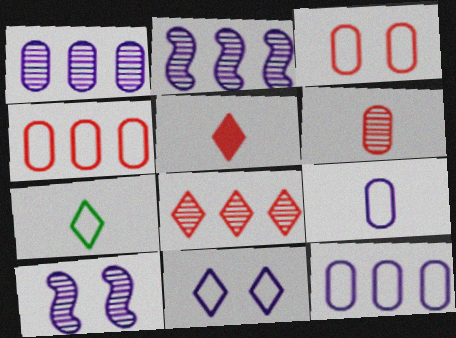[]